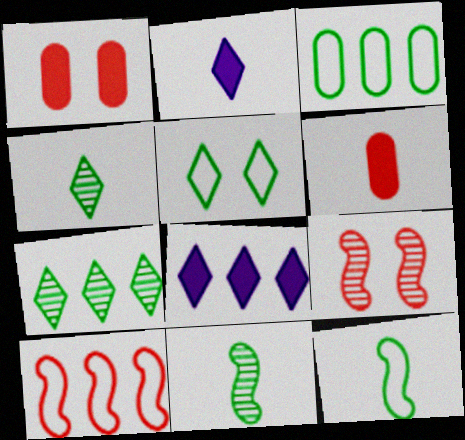[[2, 3, 9], 
[3, 5, 12]]